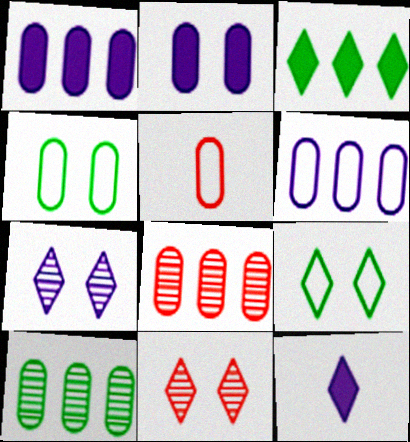[[2, 5, 10], 
[4, 5, 6]]